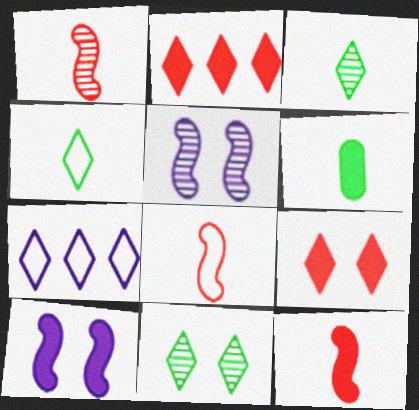[[1, 8, 12], 
[2, 6, 10], 
[3, 7, 9]]